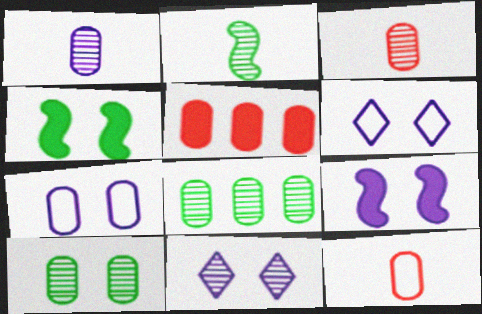[[2, 5, 6], 
[7, 9, 11]]